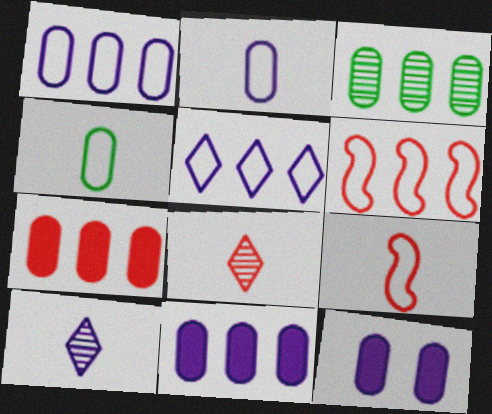[[1, 3, 7]]